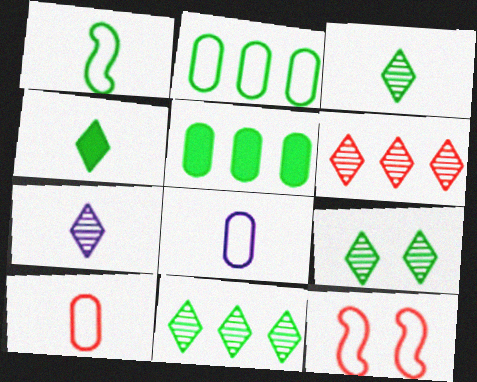[[1, 5, 9], 
[3, 9, 11], 
[5, 7, 12], 
[6, 7, 9]]